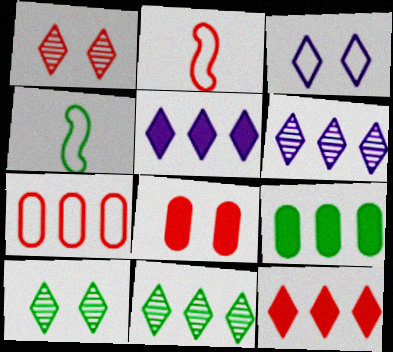[[3, 4, 7], 
[4, 6, 8], 
[4, 9, 10]]